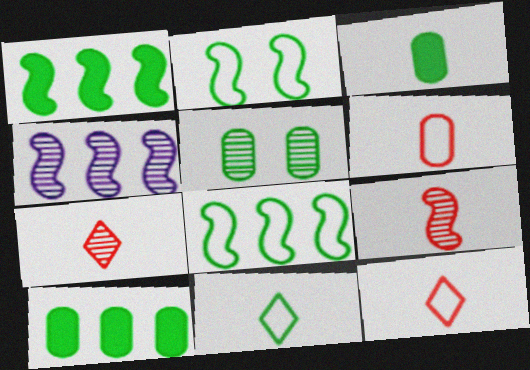[[1, 5, 11], 
[4, 5, 7]]